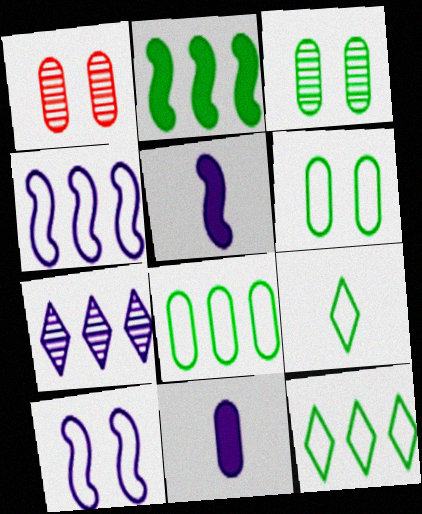[[1, 5, 12], 
[1, 8, 11], 
[2, 3, 9], 
[7, 10, 11]]